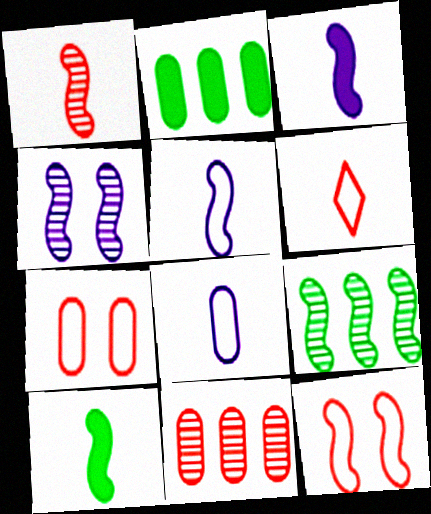[[1, 4, 9], 
[1, 5, 10], 
[2, 4, 6], 
[3, 9, 12]]